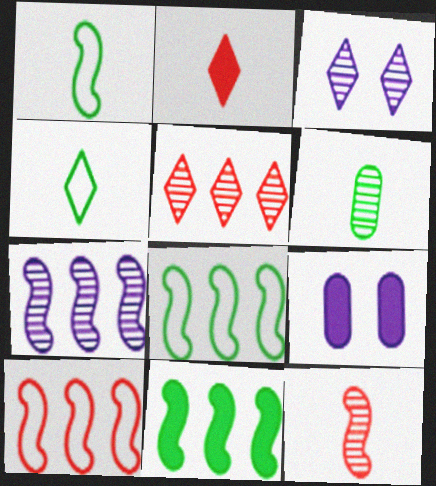[[1, 5, 9], 
[2, 9, 11], 
[7, 10, 11]]